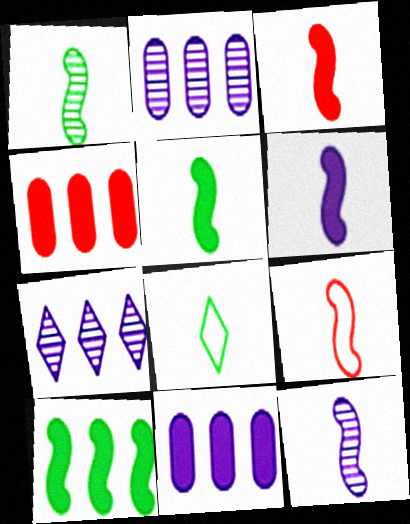[[1, 6, 9], 
[3, 5, 6], 
[5, 9, 12]]